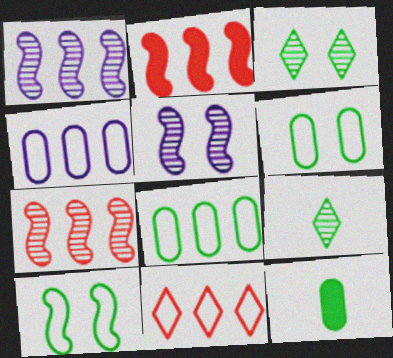[[5, 11, 12]]